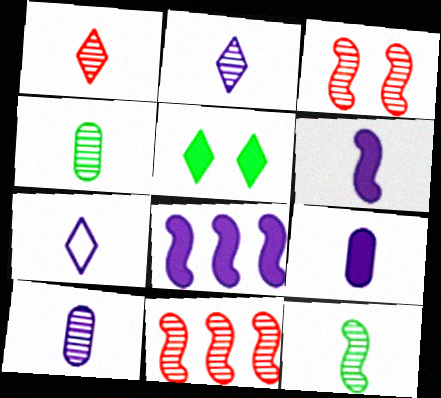[[1, 10, 12], 
[6, 7, 10]]